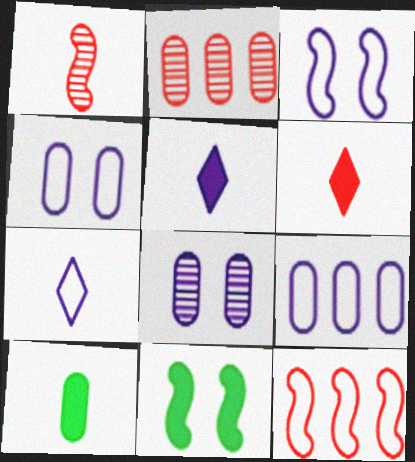[[1, 7, 10], 
[2, 4, 10], 
[2, 7, 11], 
[3, 7, 9]]